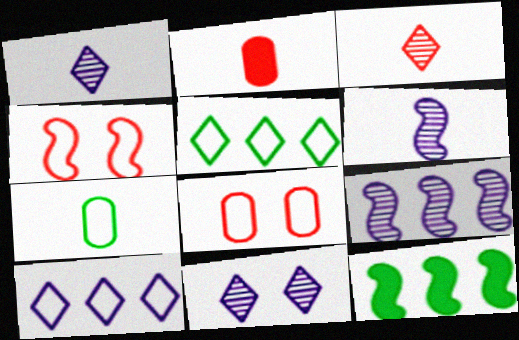[[1, 8, 12], 
[4, 6, 12], 
[4, 7, 10]]